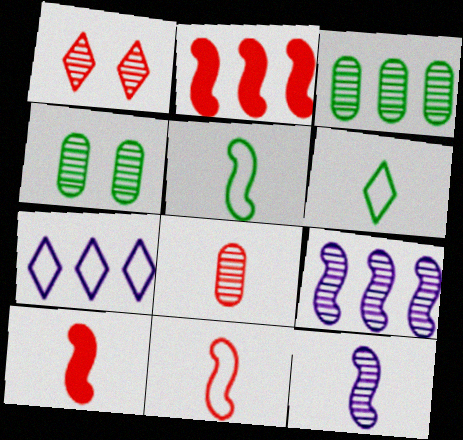[[1, 3, 12], 
[2, 3, 7], 
[4, 7, 10], 
[5, 10, 12]]